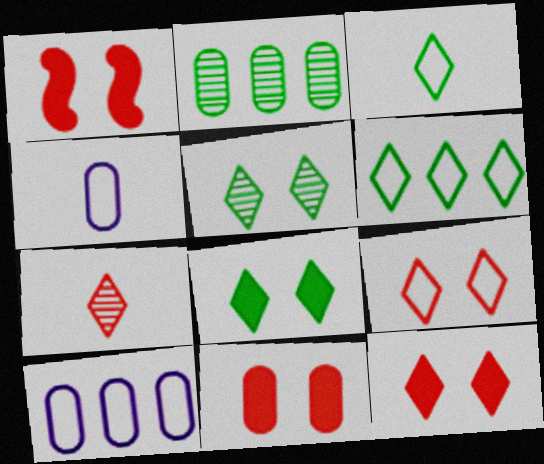[[1, 11, 12], 
[2, 4, 11]]